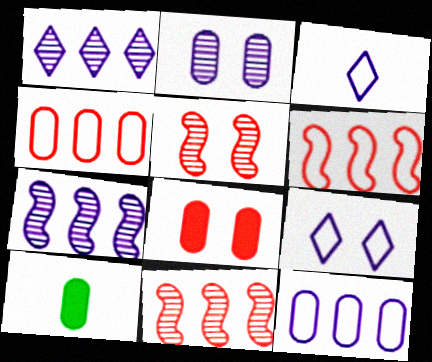[[2, 4, 10], 
[9, 10, 11]]